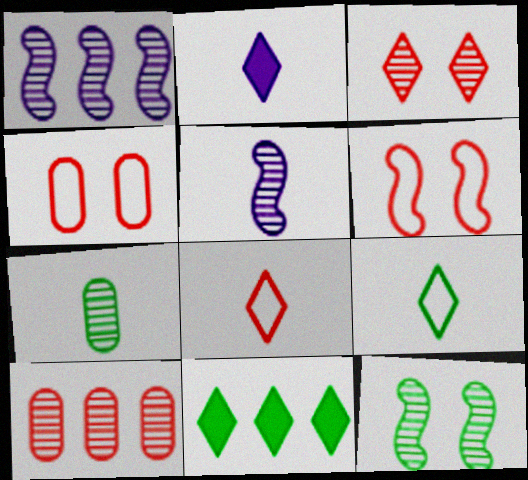[[1, 3, 7], 
[4, 5, 11]]